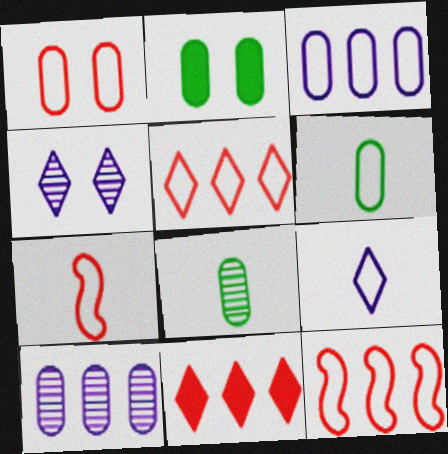[[1, 3, 6], 
[1, 5, 7], 
[6, 7, 9]]